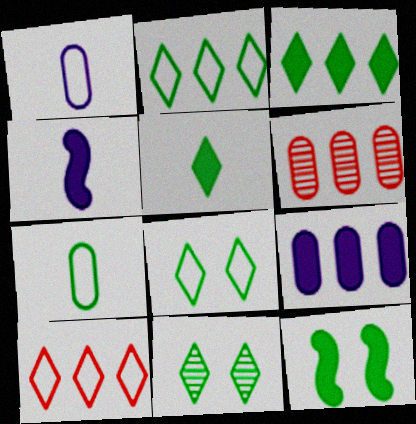[[2, 5, 11], 
[4, 6, 8]]